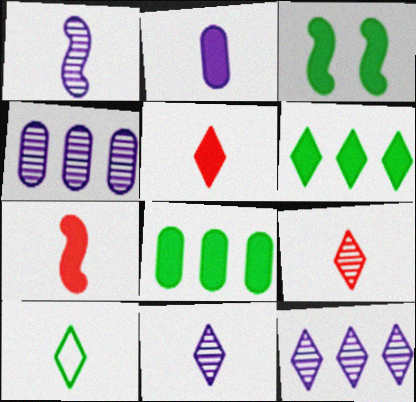[[5, 10, 11]]